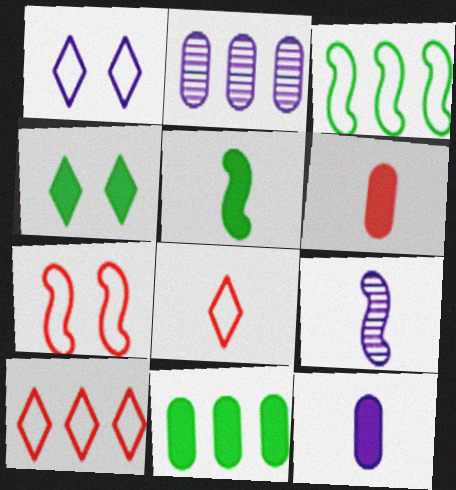[[4, 5, 11]]